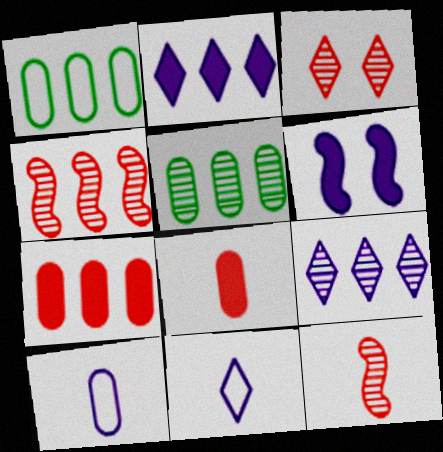[[1, 2, 4], 
[4, 5, 9], 
[6, 9, 10]]